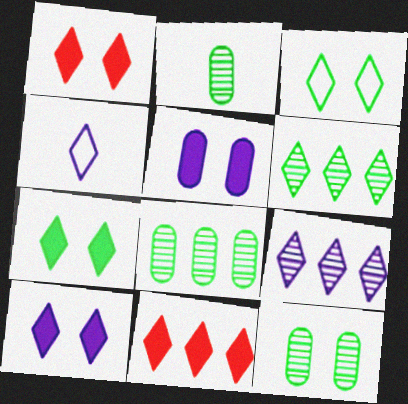[[1, 4, 6], 
[1, 7, 10], 
[2, 8, 12], 
[4, 9, 10]]